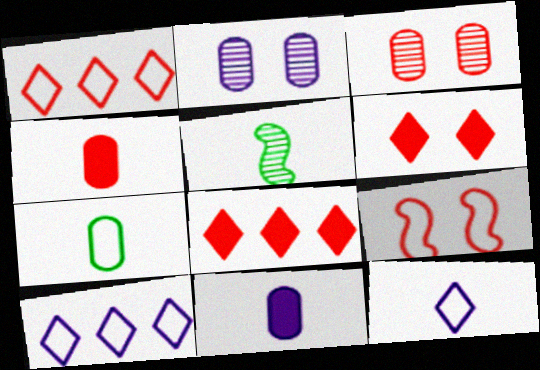[[3, 6, 9], 
[4, 5, 12], 
[7, 9, 10]]